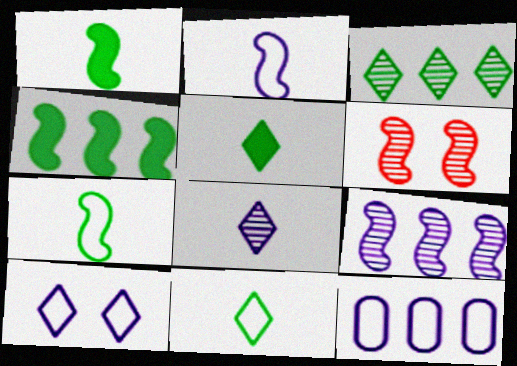[[2, 4, 6], 
[2, 10, 12], 
[5, 6, 12]]